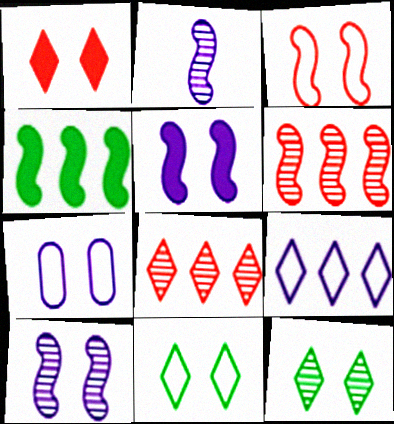[[2, 3, 4], 
[3, 7, 11]]